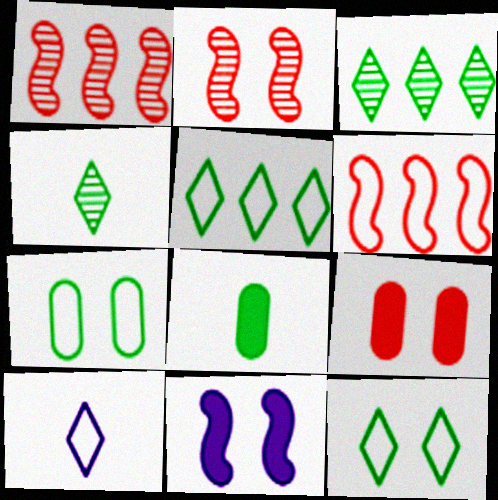[[6, 7, 10]]